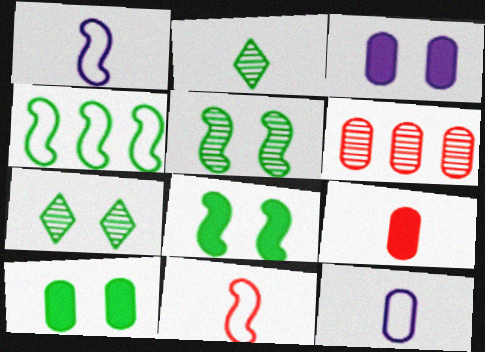[[1, 2, 9], 
[2, 4, 10], 
[6, 10, 12]]